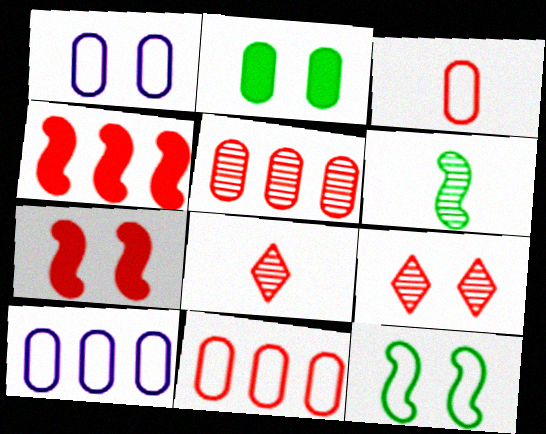[[3, 4, 9], 
[7, 8, 11]]